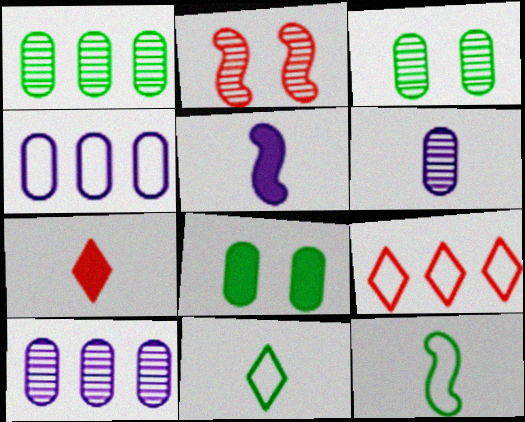[[3, 5, 9], 
[6, 7, 12]]